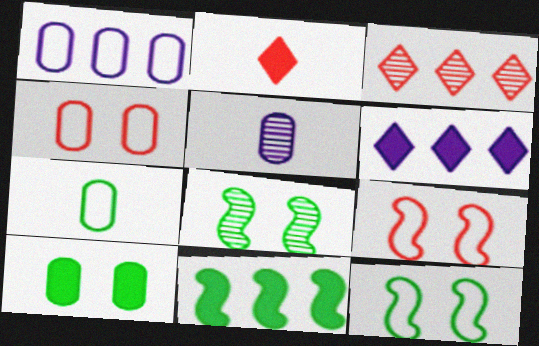[[1, 2, 8], 
[1, 3, 11], 
[1, 4, 7], 
[3, 5, 8]]